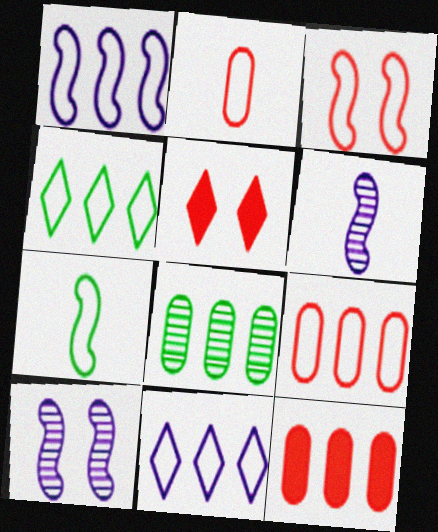[[1, 3, 7], 
[1, 4, 9]]